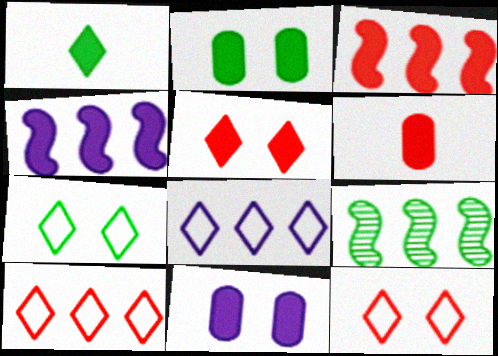[[1, 3, 11], 
[3, 5, 6]]